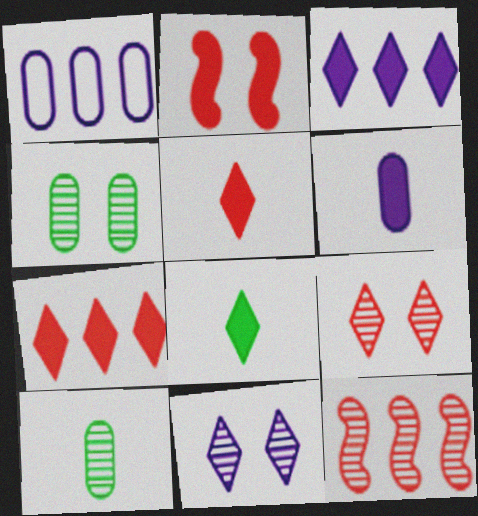[[10, 11, 12]]